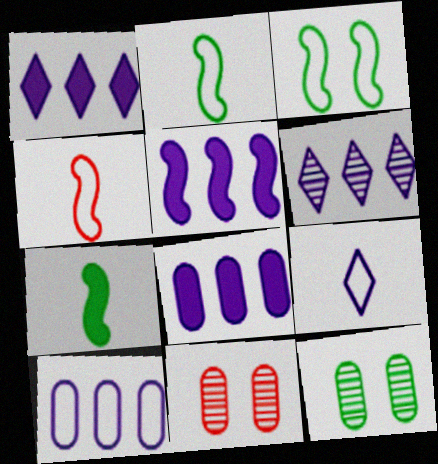[[1, 2, 11], 
[1, 4, 12], 
[1, 5, 8], 
[5, 6, 10]]